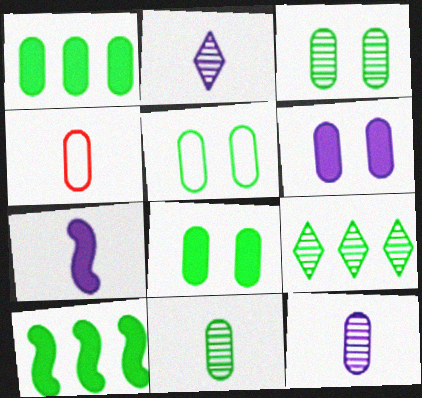[[1, 5, 11], 
[3, 5, 8]]